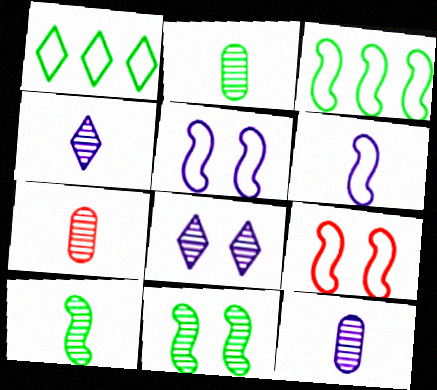[[2, 7, 12], 
[3, 6, 9], 
[4, 7, 10]]